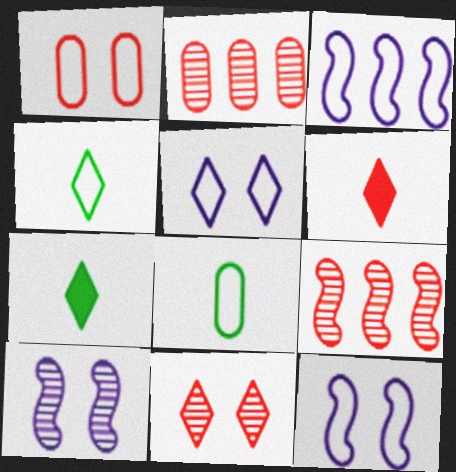[[1, 3, 4], 
[1, 6, 9], 
[2, 7, 12]]